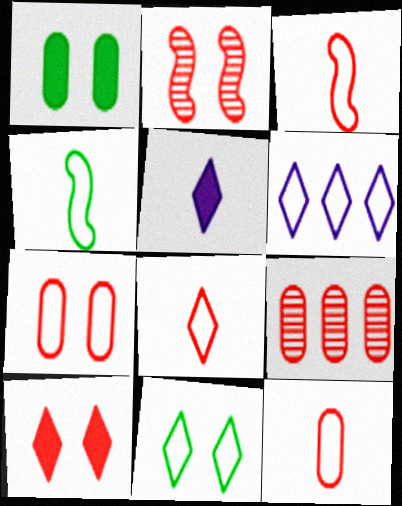[[2, 7, 10], 
[3, 8, 12], 
[3, 9, 10], 
[4, 6, 7], 
[6, 8, 11]]